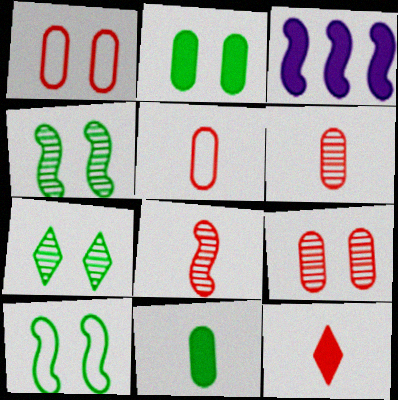[[2, 3, 12], 
[2, 7, 10], 
[3, 5, 7], 
[3, 8, 10], 
[5, 8, 12]]